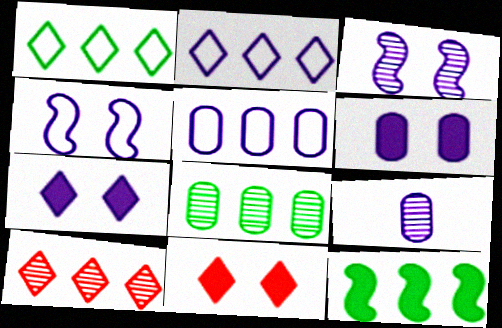[[1, 8, 12], 
[5, 6, 9], 
[5, 10, 12]]